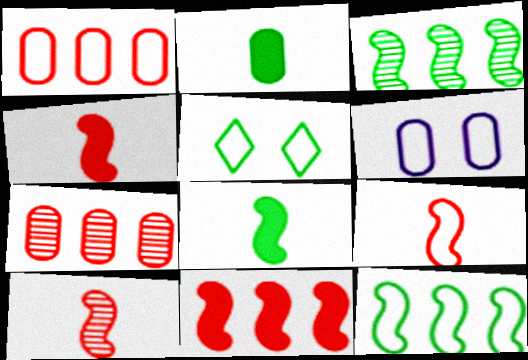[[2, 3, 5], 
[2, 6, 7], 
[4, 9, 10]]